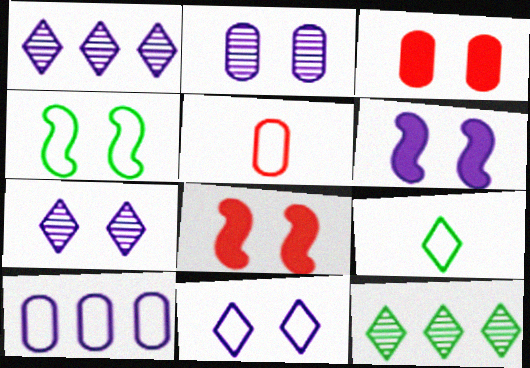[[2, 6, 11], 
[3, 4, 7], 
[5, 6, 12]]